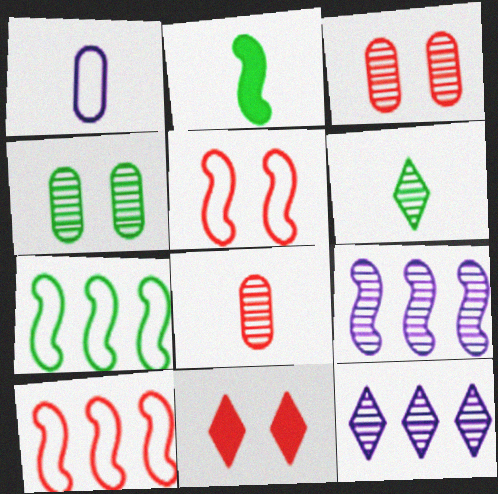[[2, 5, 9], 
[3, 5, 11], 
[3, 6, 9], 
[8, 10, 11]]